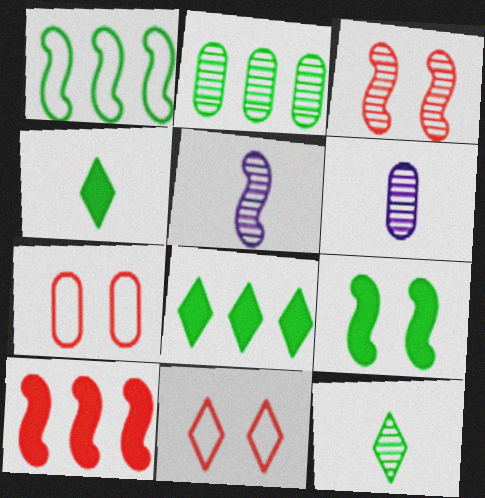[[1, 2, 8], 
[5, 7, 8]]